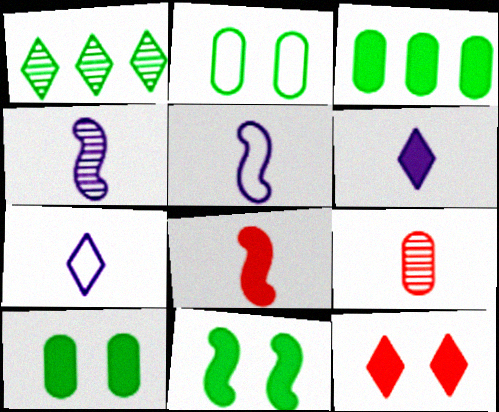[[1, 7, 12]]